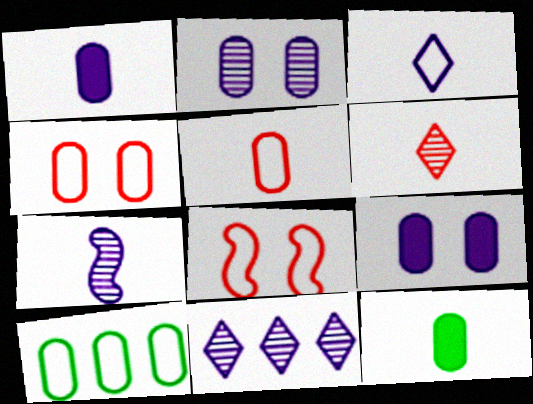[[1, 3, 7], 
[2, 7, 11], 
[3, 8, 10], 
[8, 11, 12]]